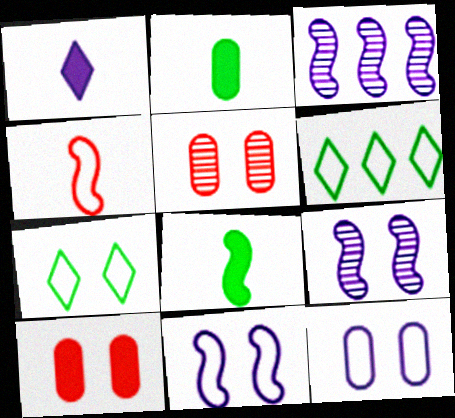[[1, 3, 12], 
[4, 6, 12], 
[7, 9, 10]]